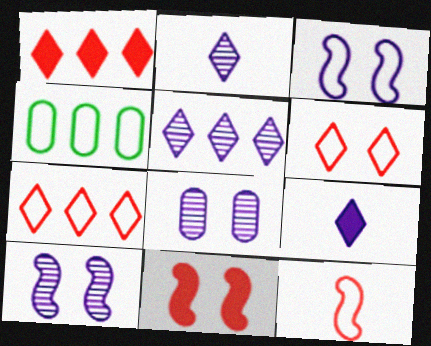[[2, 4, 11]]